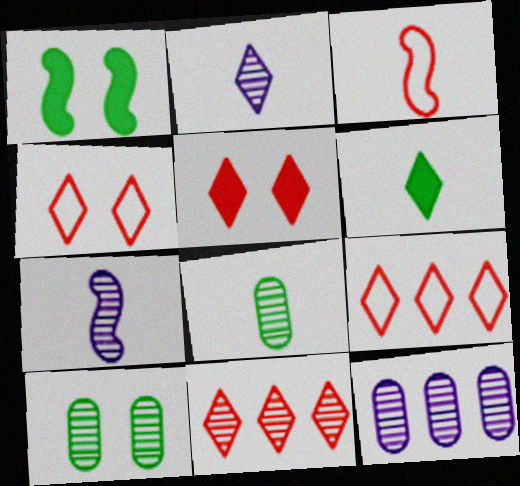[[7, 10, 11]]